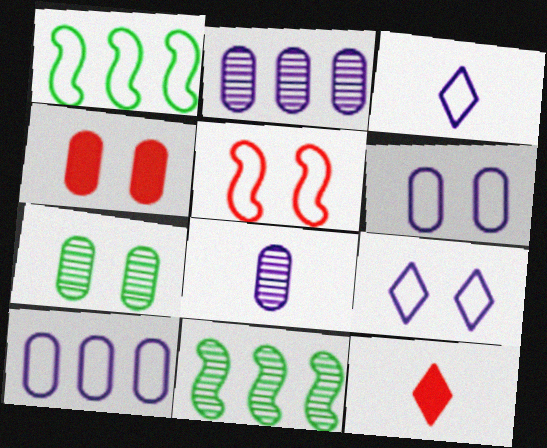[[3, 4, 11], 
[4, 6, 7], 
[6, 11, 12]]